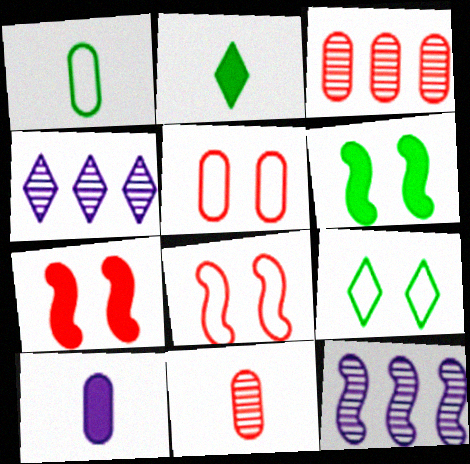[[1, 4, 7], 
[1, 10, 11], 
[2, 5, 12]]